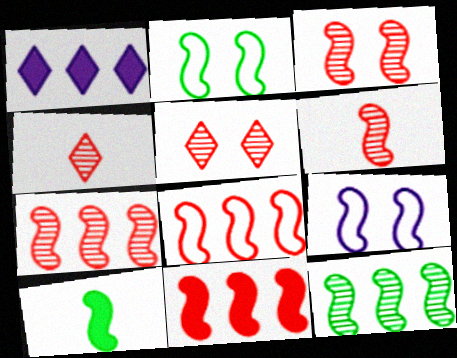[[2, 10, 12], 
[3, 6, 7], 
[7, 8, 11], 
[7, 9, 10]]